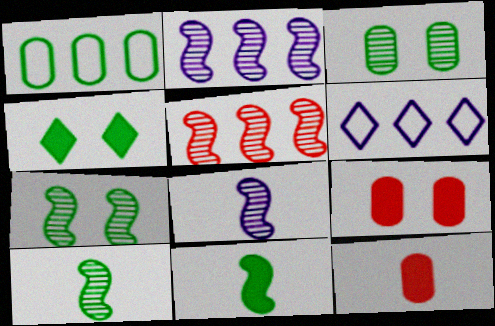[[1, 4, 10], 
[5, 7, 8], 
[6, 7, 12], 
[6, 9, 10]]